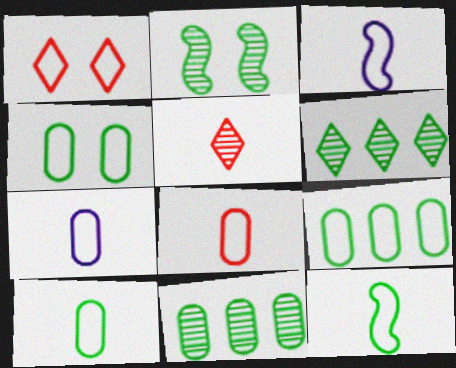[[1, 3, 9], 
[4, 9, 10], 
[7, 8, 10]]